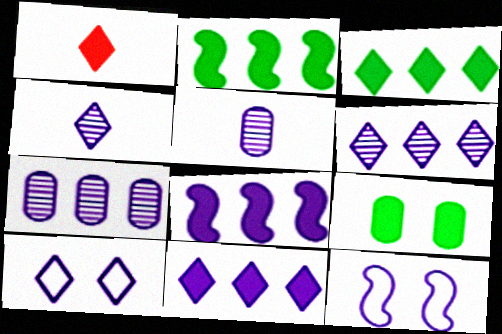[[1, 8, 9], 
[4, 10, 11], 
[5, 8, 10], 
[5, 11, 12]]